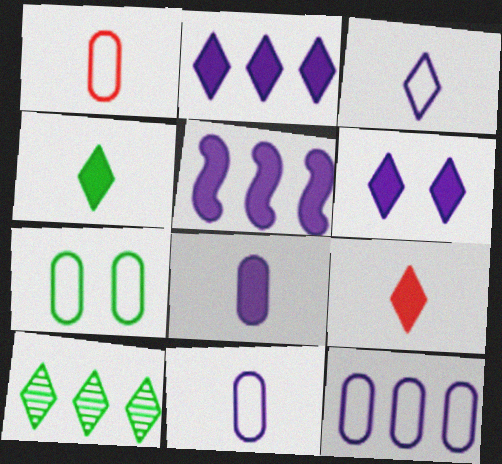[[1, 7, 12], 
[5, 6, 8]]